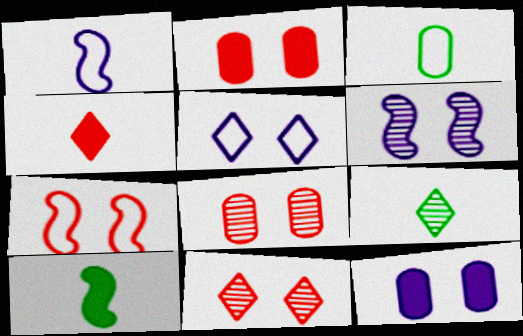[[2, 7, 11], 
[3, 9, 10], 
[5, 6, 12]]